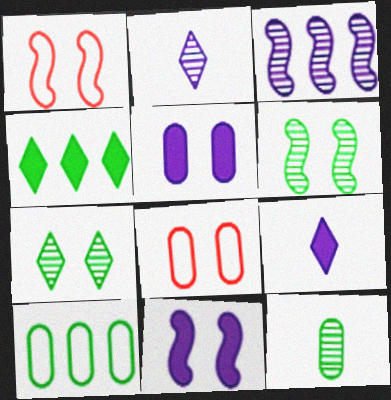[[1, 5, 7], 
[1, 6, 11], 
[7, 8, 11]]